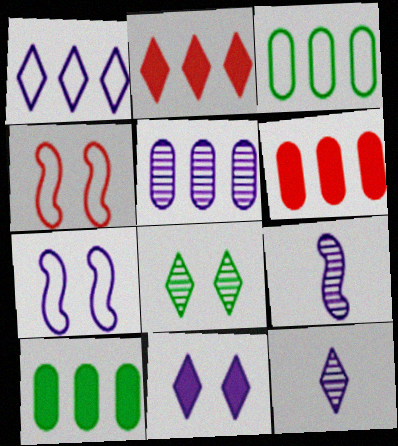[[1, 11, 12], 
[3, 5, 6], 
[4, 10, 12]]